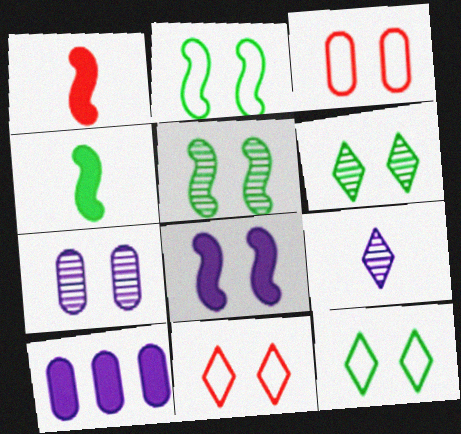[[3, 6, 8]]